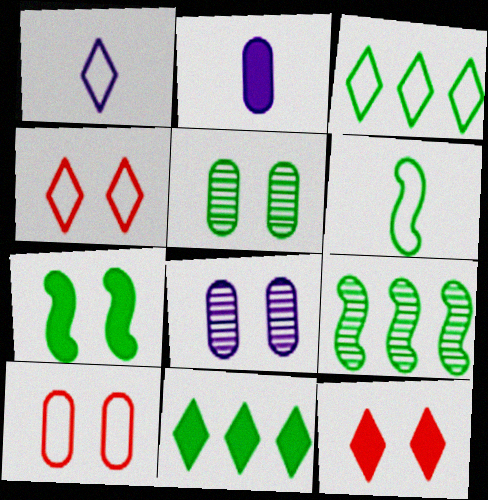[[1, 3, 4], 
[2, 4, 9], 
[4, 7, 8], 
[5, 6, 11], 
[6, 7, 9]]